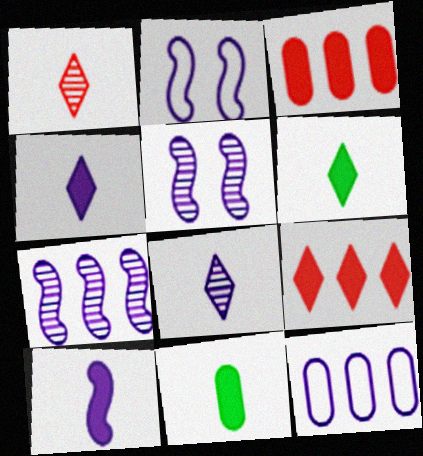[[2, 7, 10], 
[4, 5, 12]]